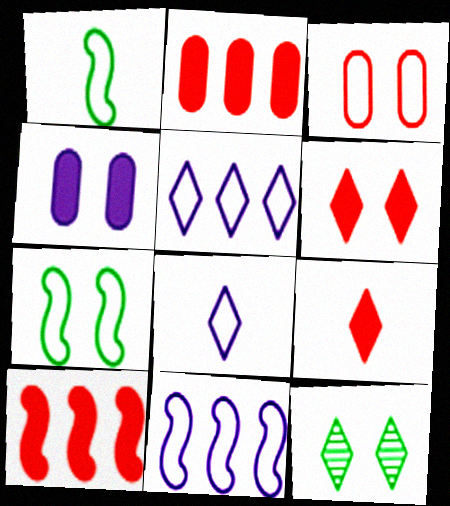[[1, 3, 5], 
[5, 9, 12]]